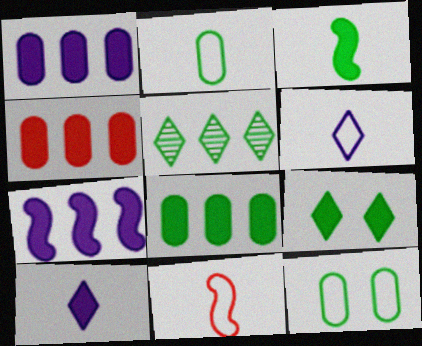[[1, 4, 8], 
[2, 6, 11], 
[3, 5, 12], 
[3, 8, 9]]